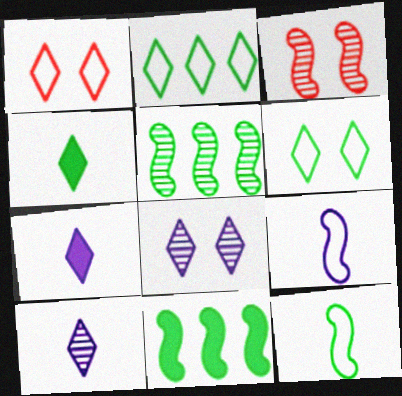[[3, 9, 11]]